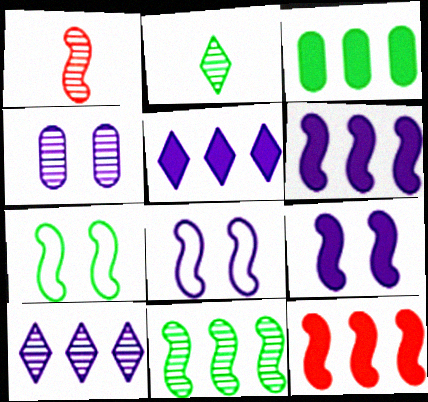[[1, 6, 7], 
[2, 3, 7], 
[3, 5, 12]]